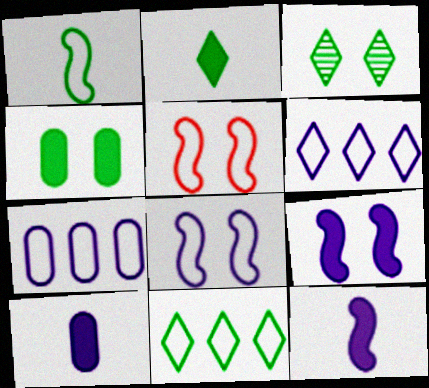[[2, 3, 11]]